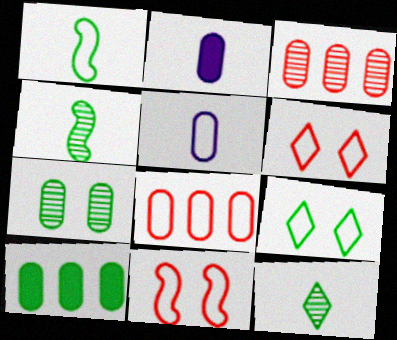[[2, 7, 8], 
[4, 9, 10]]